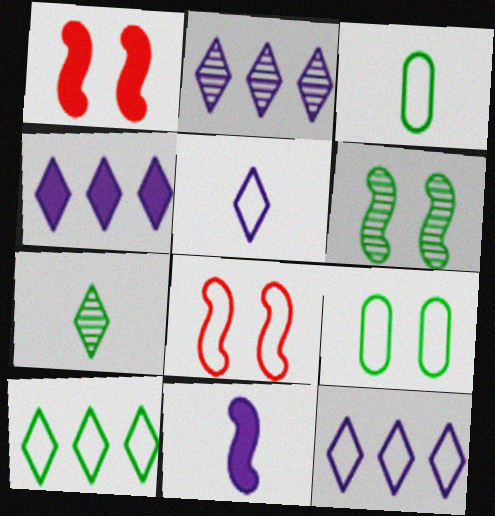[[1, 2, 3], 
[2, 4, 12], 
[3, 8, 12]]